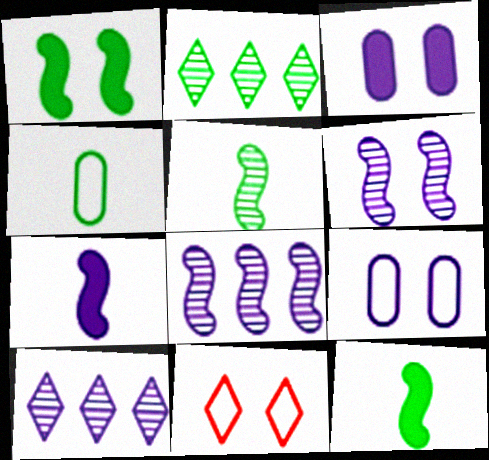[[1, 2, 4], 
[7, 9, 10]]